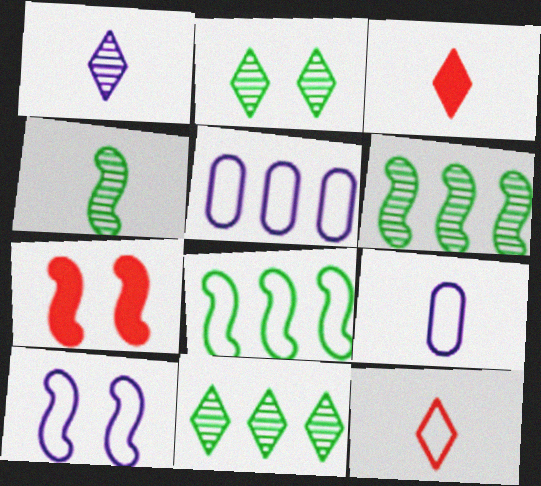[[3, 4, 9], 
[7, 9, 11]]